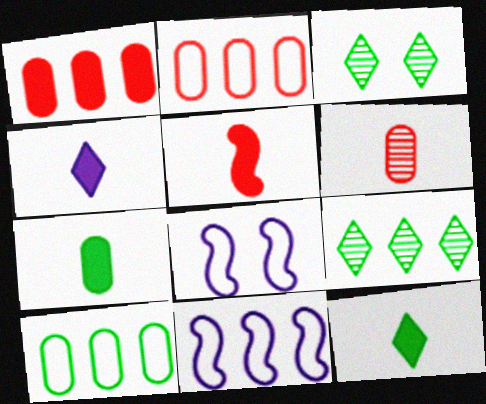[[1, 9, 11], 
[4, 5, 7]]